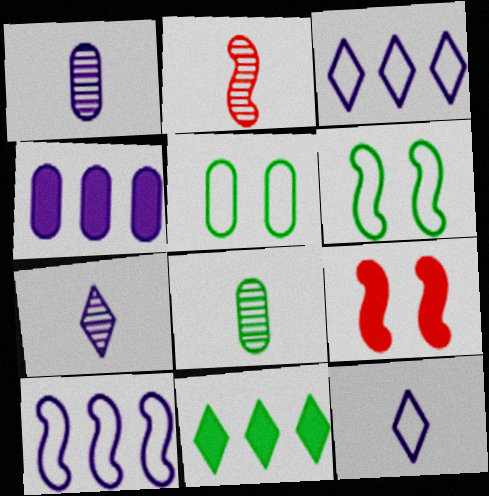[[2, 7, 8], 
[3, 8, 9], 
[6, 8, 11]]